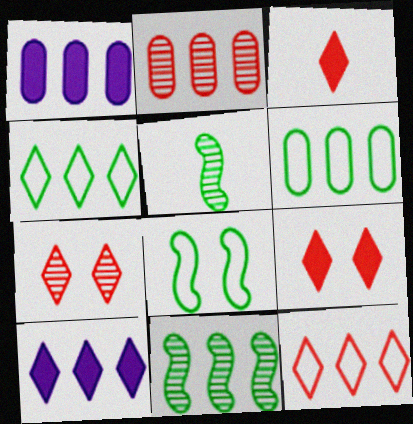[[1, 2, 6], 
[1, 11, 12], 
[3, 7, 12]]